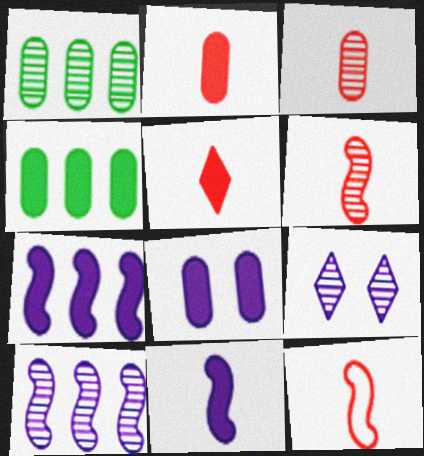[[1, 6, 9], 
[2, 4, 8], 
[3, 5, 12], 
[4, 9, 12]]